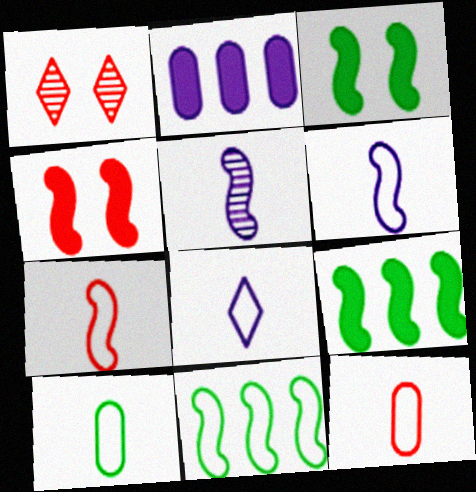[[4, 5, 11], 
[7, 8, 10]]